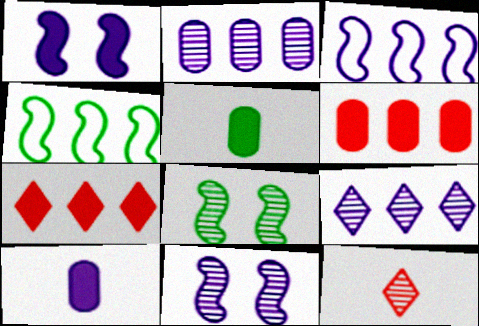[[1, 5, 7], 
[2, 4, 7], 
[2, 8, 12], 
[4, 6, 9]]